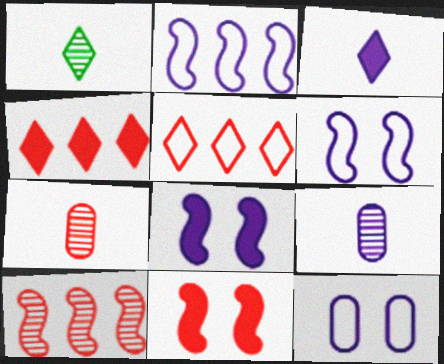[[5, 7, 11]]